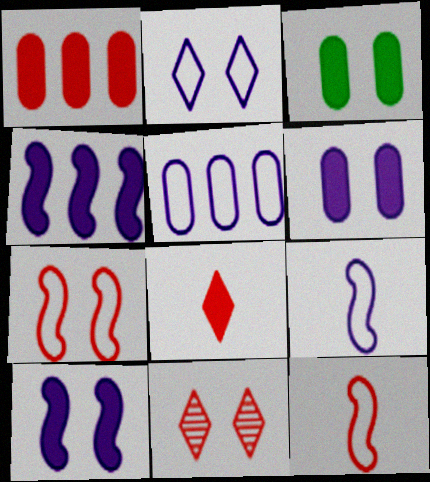[[1, 11, 12], 
[2, 5, 9], 
[3, 4, 8]]